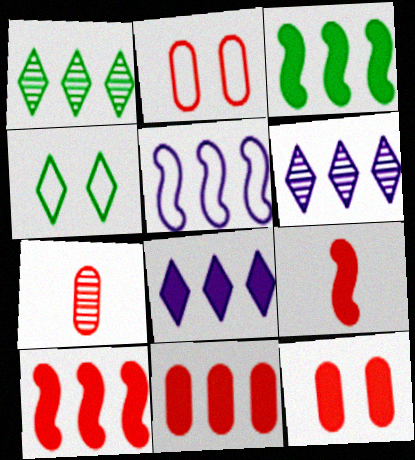[[1, 5, 11], 
[2, 7, 11], 
[3, 8, 11]]